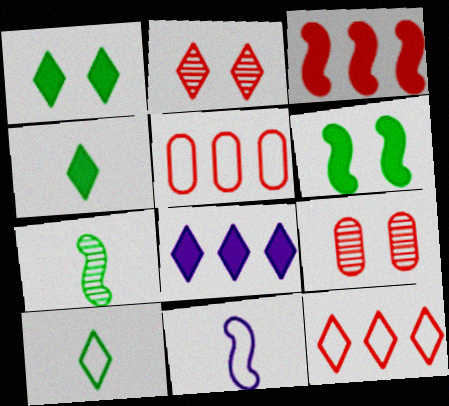[[2, 8, 10]]